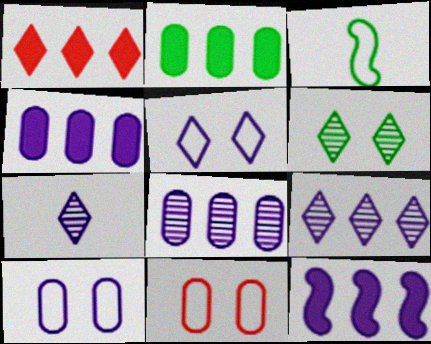[[1, 2, 12], 
[2, 3, 6], 
[7, 10, 12]]